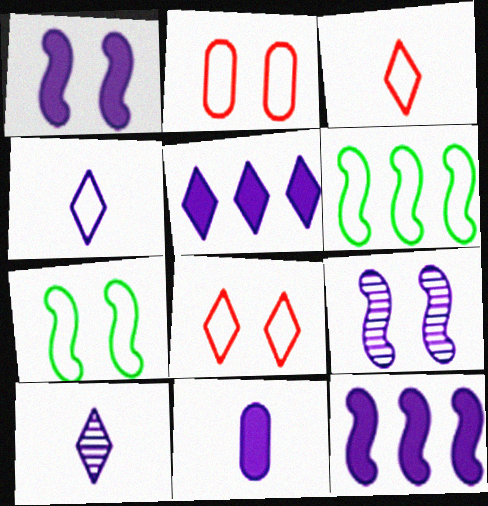[[1, 5, 11], 
[2, 4, 6]]